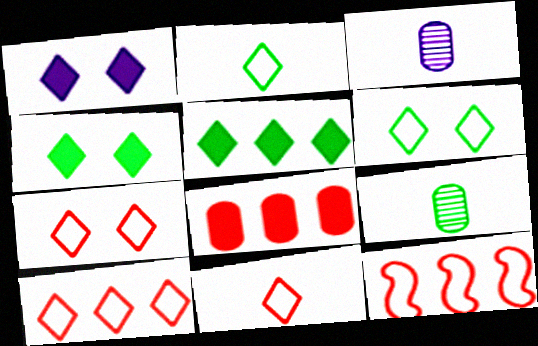[[1, 9, 12], 
[3, 4, 12], 
[7, 10, 11]]